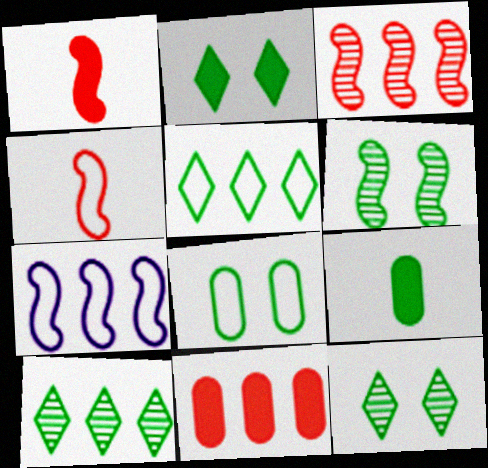[[1, 6, 7], 
[2, 6, 8], 
[5, 6, 9], 
[7, 10, 11]]